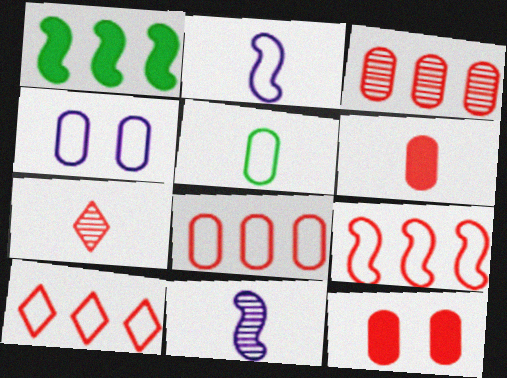[[1, 4, 7], 
[4, 5, 8], 
[7, 9, 12], 
[8, 9, 10]]